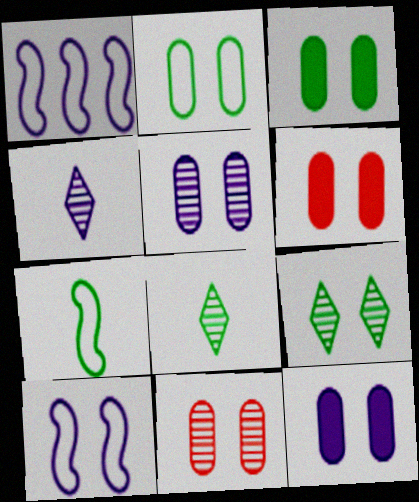[[1, 4, 12], 
[1, 6, 8], 
[2, 5, 6], 
[2, 11, 12], 
[3, 6, 12], 
[6, 9, 10]]